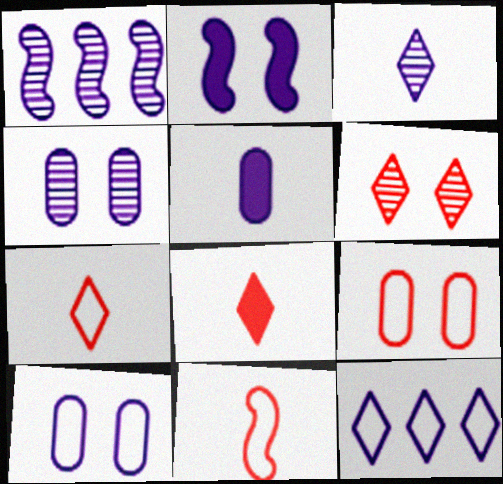[[1, 3, 4]]